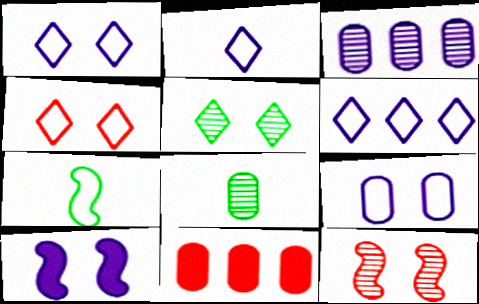[[1, 2, 6], 
[2, 3, 10], 
[8, 9, 11]]